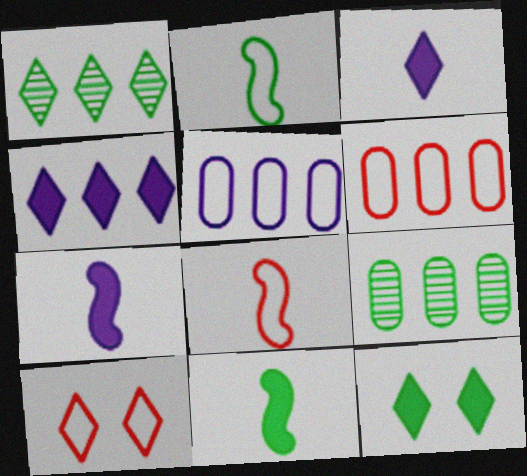[[1, 3, 10], 
[2, 5, 10], 
[2, 9, 12], 
[6, 8, 10], 
[7, 9, 10]]